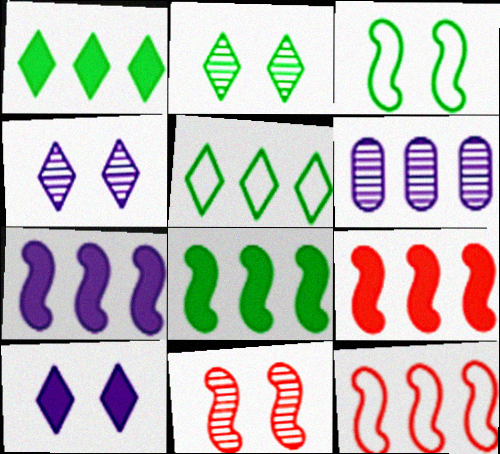[[1, 6, 12], 
[5, 6, 9], 
[7, 8, 9]]